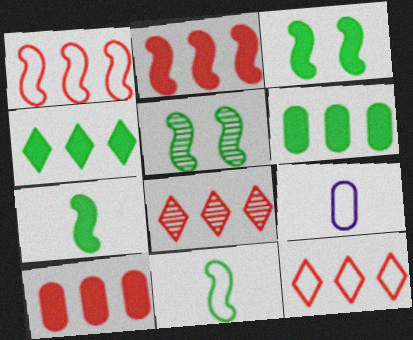[[1, 8, 10], 
[3, 8, 9]]